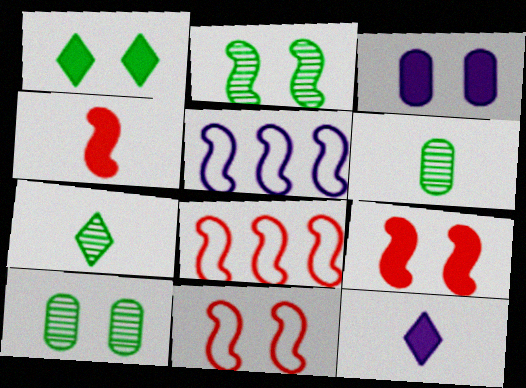[[1, 3, 9], 
[2, 4, 5], 
[3, 7, 8], 
[8, 10, 12]]